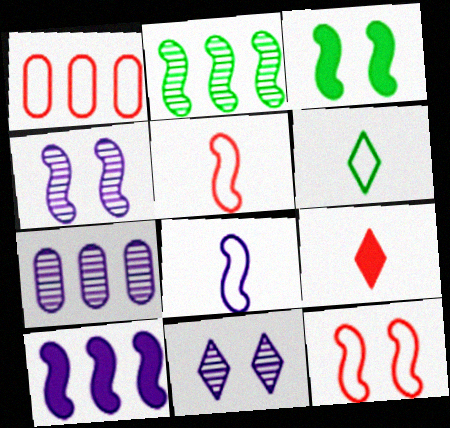[[3, 4, 12], 
[4, 8, 10]]